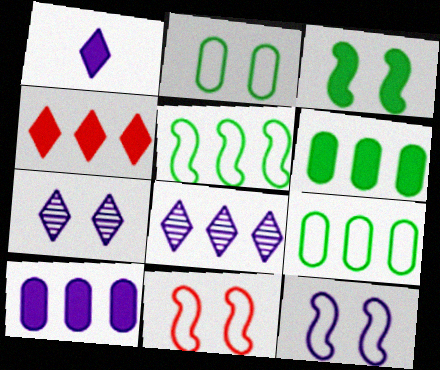[]